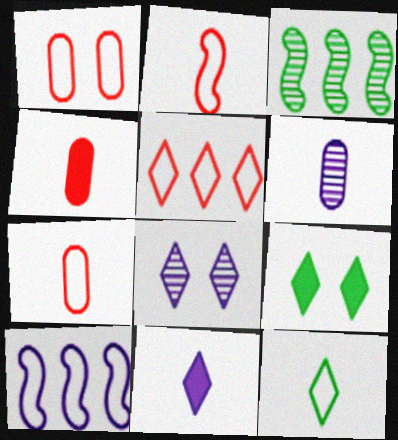[[1, 2, 5], 
[1, 3, 11], 
[1, 10, 12]]